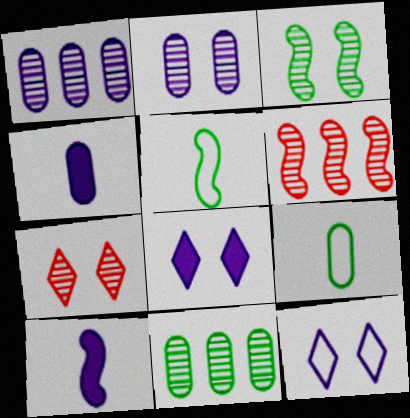[[1, 10, 12], 
[2, 3, 7], 
[6, 8, 9]]